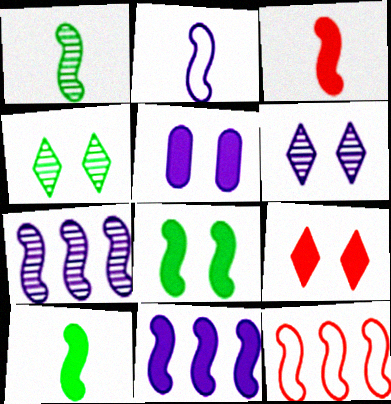[[1, 2, 3], 
[3, 8, 11], 
[5, 8, 9]]